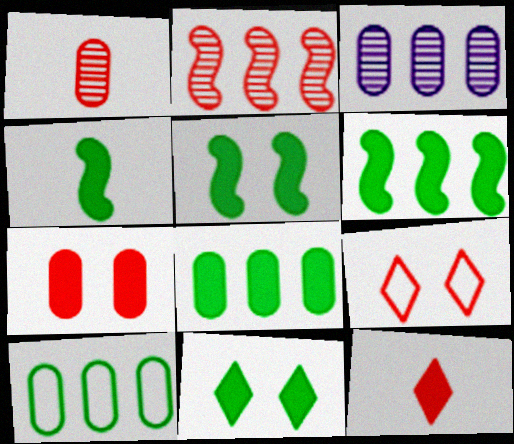[[3, 4, 9], 
[4, 5, 6], 
[4, 8, 11]]